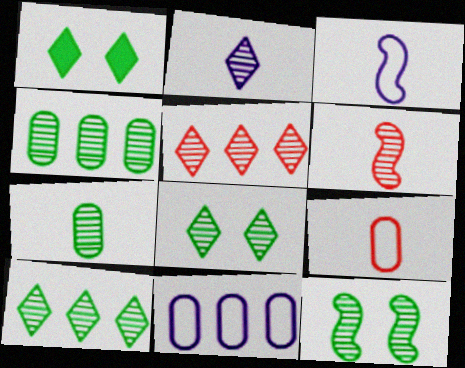[[1, 6, 11], 
[2, 5, 8], 
[2, 6, 7], 
[7, 10, 12]]